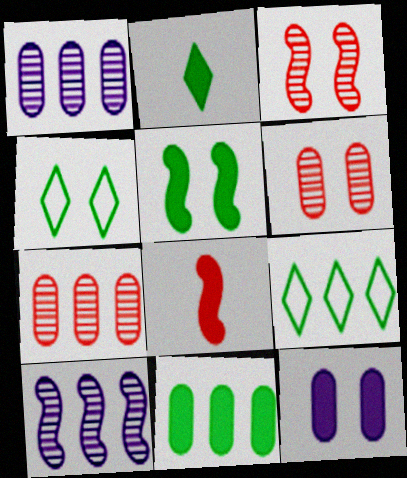[[1, 4, 8], 
[2, 5, 11], 
[3, 4, 12]]